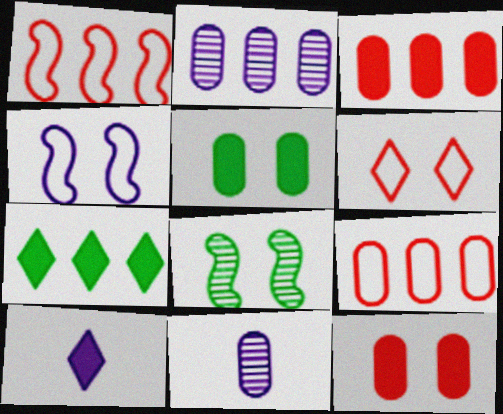[[1, 2, 7], 
[2, 4, 10], 
[5, 9, 11], 
[8, 9, 10]]